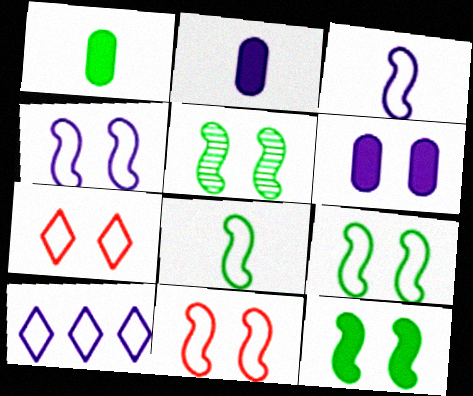[[4, 9, 11], 
[5, 6, 7], 
[5, 9, 12]]